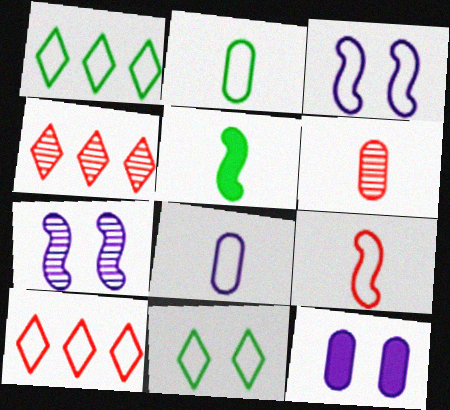[[2, 3, 10]]